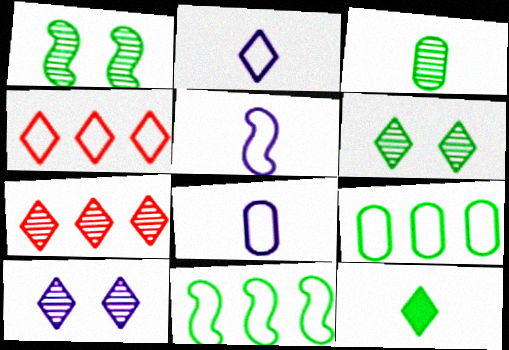[[1, 9, 12], 
[2, 5, 8], 
[4, 10, 12]]